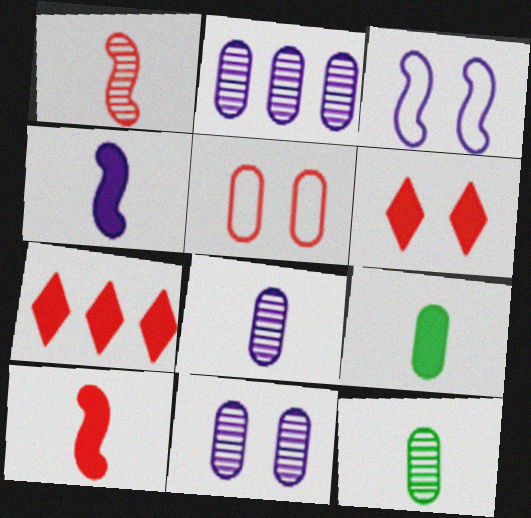[[1, 5, 7], 
[2, 5, 9], 
[2, 8, 11], 
[3, 7, 12]]